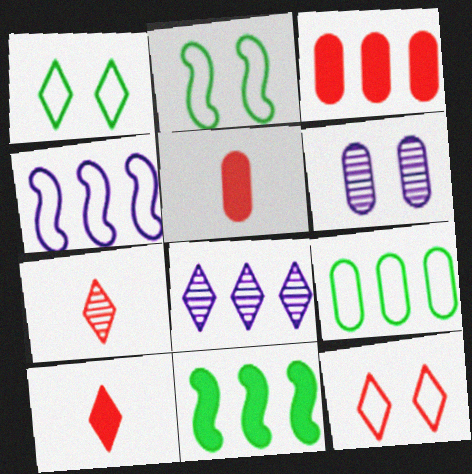[[1, 8, 10], 
[2, 5, 8], 
[5, 6, 9]]